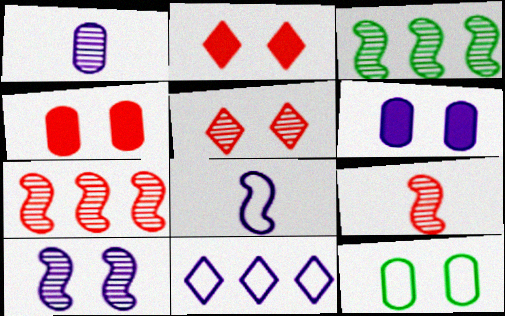[[1, 3, 5], 
[2, 10, 12], 
[3, 9, 10]]